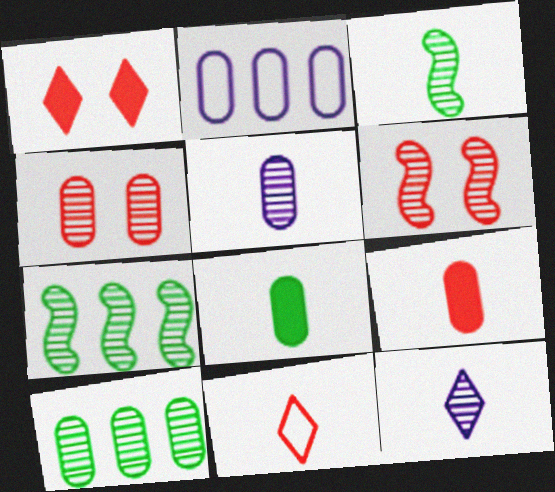[[1, 2, 3], 
[2, 4, 8], 
[4, 5, 10], 
[4, 7, 12], 
[6, 10, 12]]